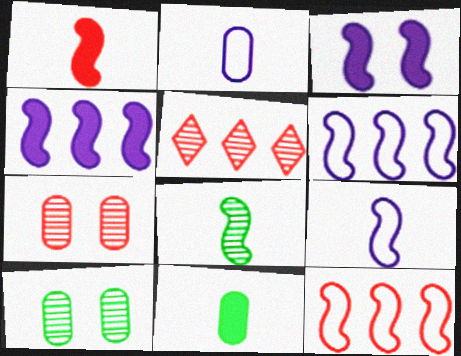[[1, 8, 9], 
[3, 8, 12]]